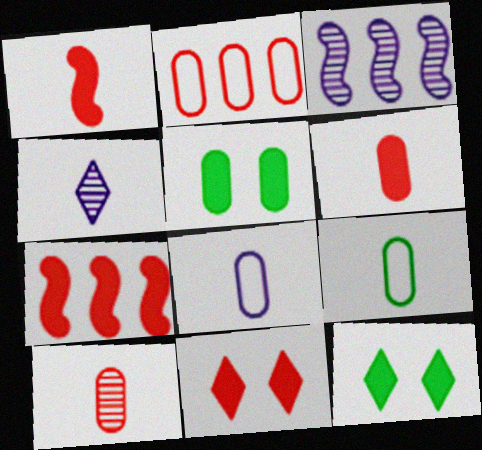[[1, 4, 9], 
[3, 9, 11], 
[6, 7, 11]]